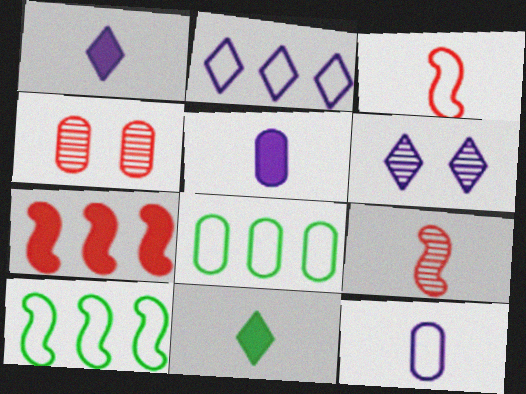[[1, 2, 6], 
[1, 4, 10], 
[4, 5, 8], 
[9, 11, 12]]